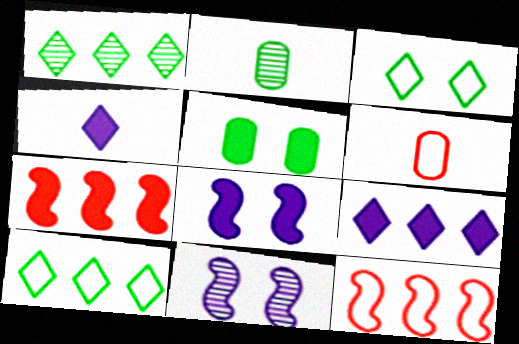[[1, 6, 8], 
[4, 5, 7]]